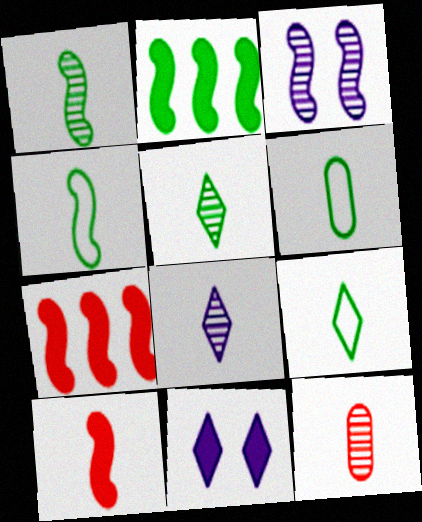[[1, 8, 12], 
[3, 4, 7], 
[4, 6, 9], 
[6, 8, 10]]